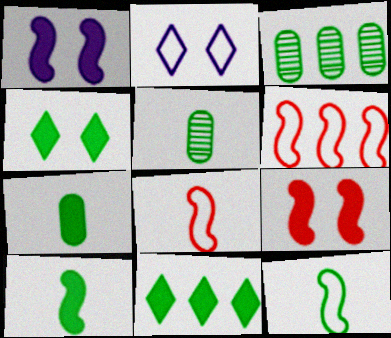[[3, 4, 12]]